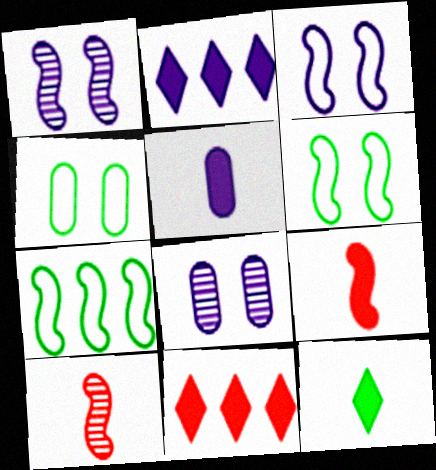[[1, 7, 9], 
[2, 4, 10], 
[5, 9, 12]]